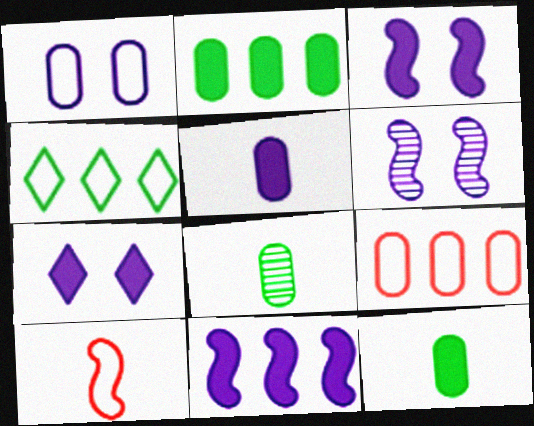[[1, 4, 10], 
[1, 6, 7], 
[5, 7, 11]]